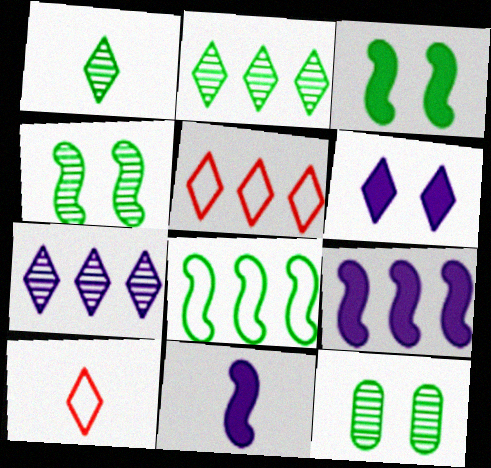[[1, 5, 6], 
[2, 6, 10], 
[5, 11, 12], 
[9, 10, 12]]